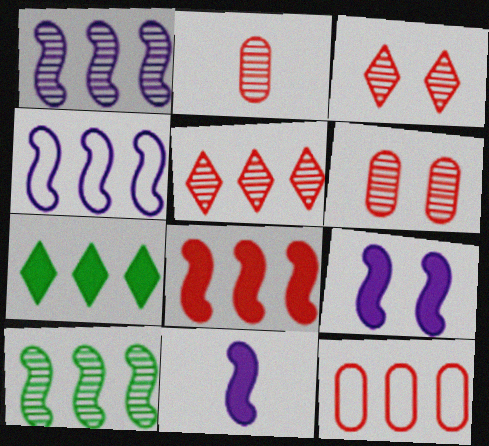[[1, 7, 12], 
[4, 8, 10], 
[5, 8, 12]]